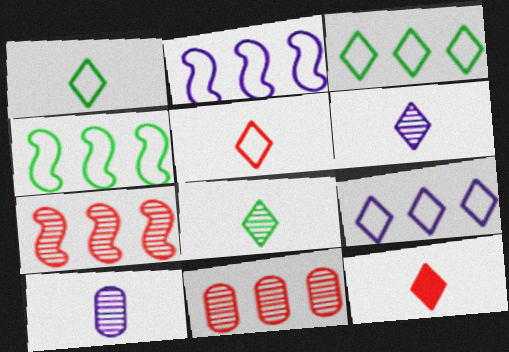[[1, 6, 12]]